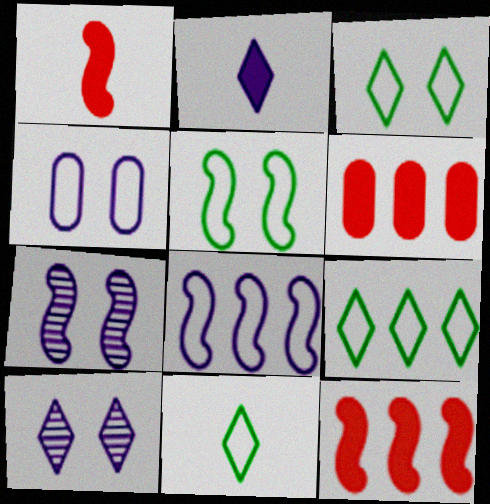[[3, 9, 11], 
[6, 7, 11]]